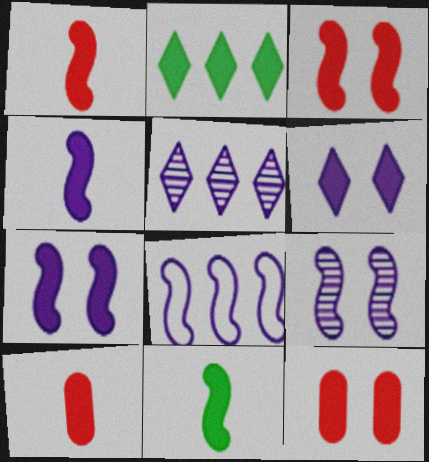[[1, 4, 11], 
[2, 4, 12], 
[2, 7, 10], 
[4, 8, 9]]